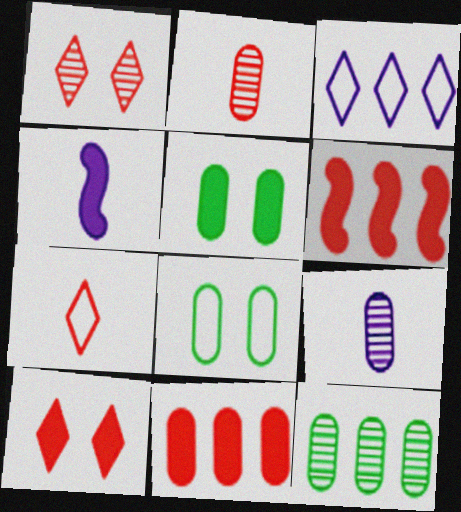[[3, 6, 12], 
[8, 9, 11]]